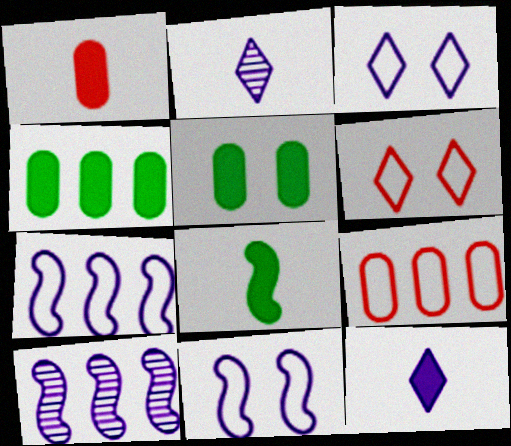[[1, 8, 12]]